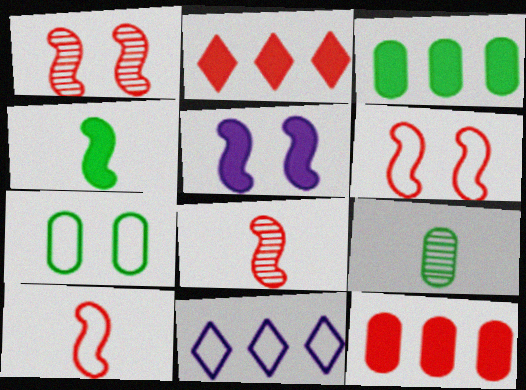[[3, 7, 9], 
[7, 10, 11]]